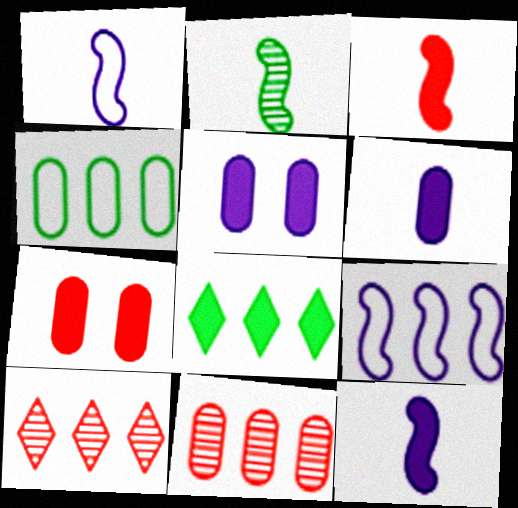[[1, 2, 3], 
[3, 5, 8], 
[7, 8, 12], 
[8, 9, 11]]